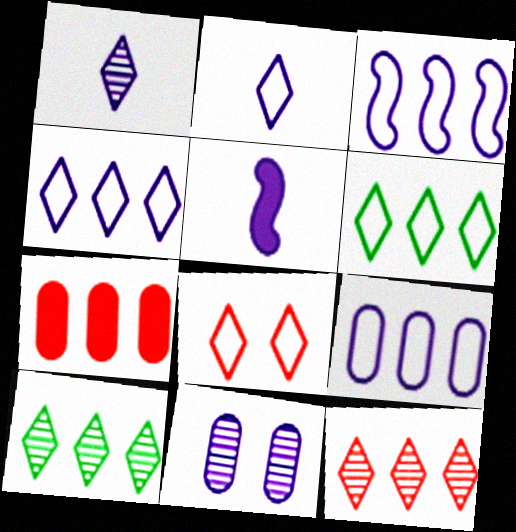[[2, 6, 8], 
[3, 4, 9], 
[3, 7, 10], 
[4, 5, 11]]